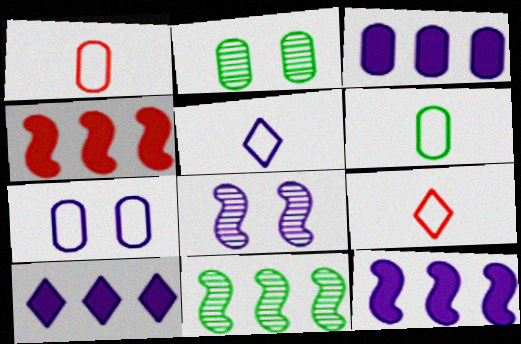[[1, 2, 3], 
[2, 4, 5], 
[2, 9, 12], 
[3, 5, 8], 
[3, 10, 12]]